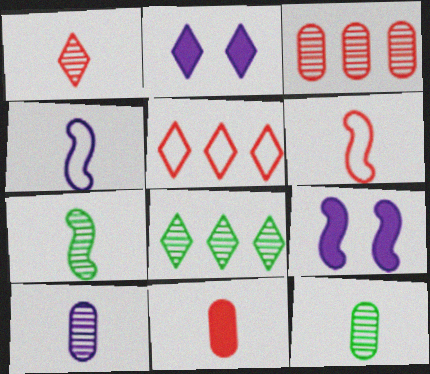[[1, 6, 11], 
[1, 7, 10], 
[5, 9, 12]]